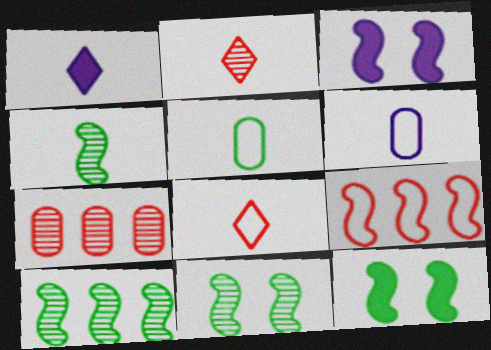[[3, 4, 9], 
[4, 10, 11]]